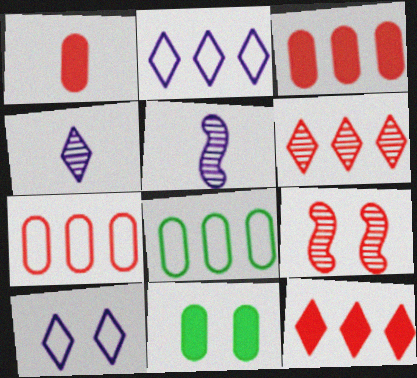[[9, 10, 11]]